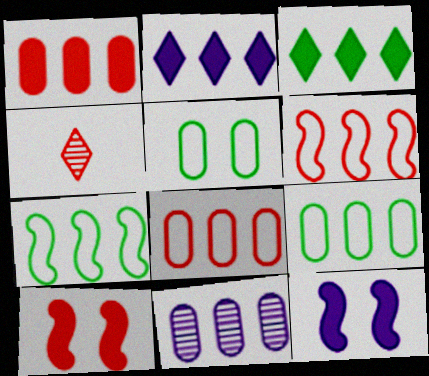[[1, 9, 11], 
[3, 6, 11], 
[4, 8, 10], 
[4, 9, 12]]